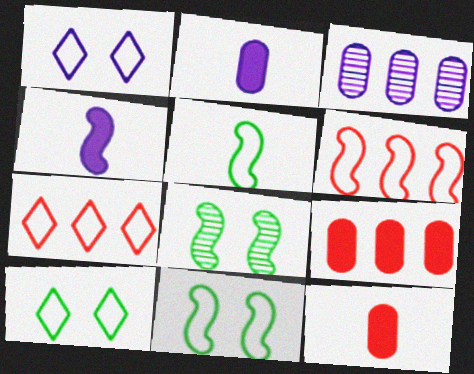[[1, 3, 4], 
[2, 7, 8], 
[4, 6, 8]]